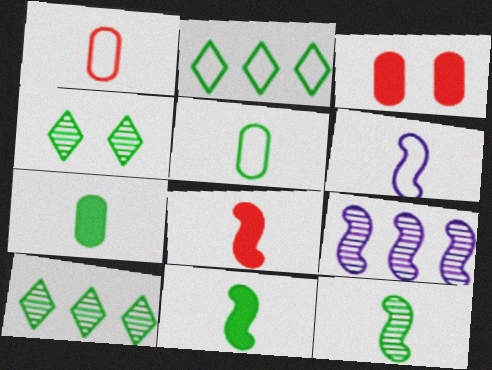[[3, 6, 10], 
[6, 8, 12]]